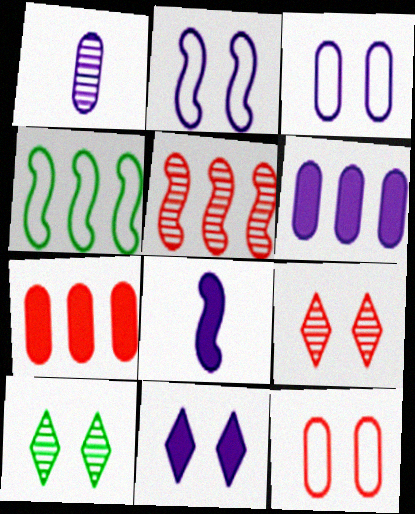[[1, 3, 6], 
[1, 5, 10], 
[6, 8, 11]]